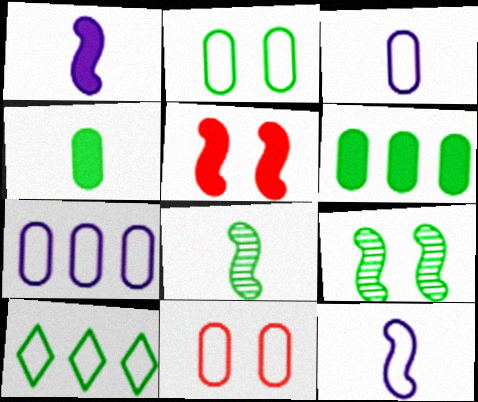[[4, 9, 10], 
[10, 11, 12]]